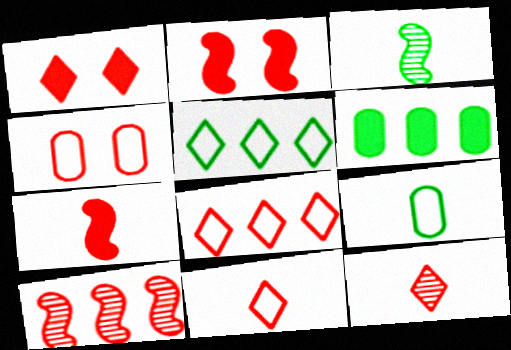[[1, 8, 12]]